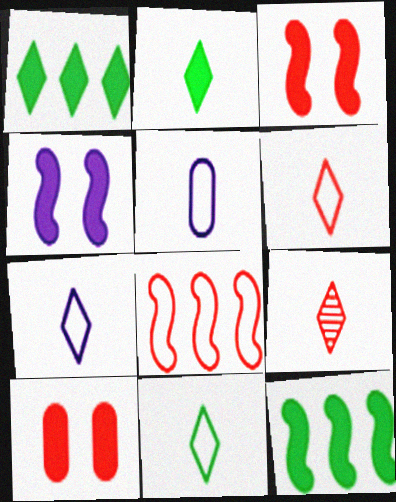[[2, 7, 9], 
[6, 7, 11], 
[8, 9, 10]]